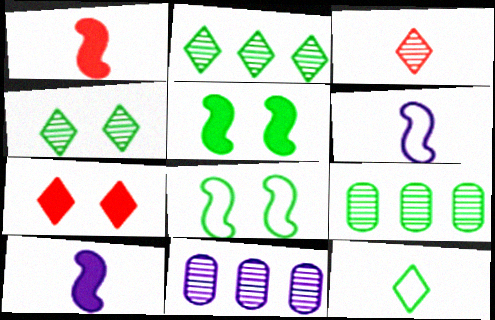[[5, 9, 12], 
[6, 7, 9]]